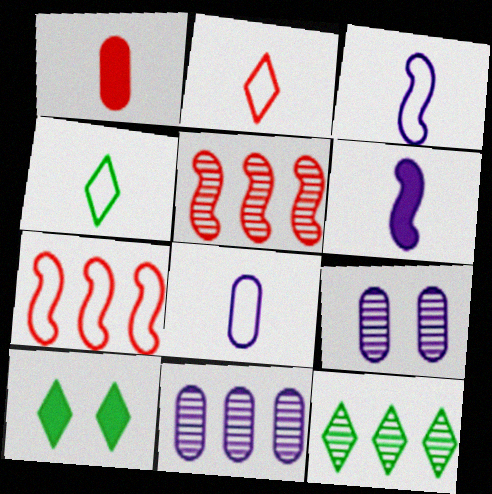[[4, 10, 12], 
[5, 8, 10], 
[5, 11, 12]]